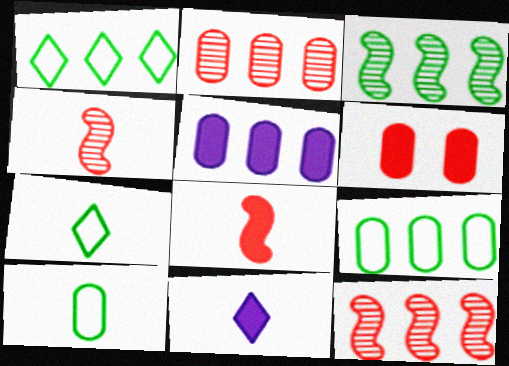[[1, 5, 12], 
[2, 5, 9], 
[4, 10, 11]]